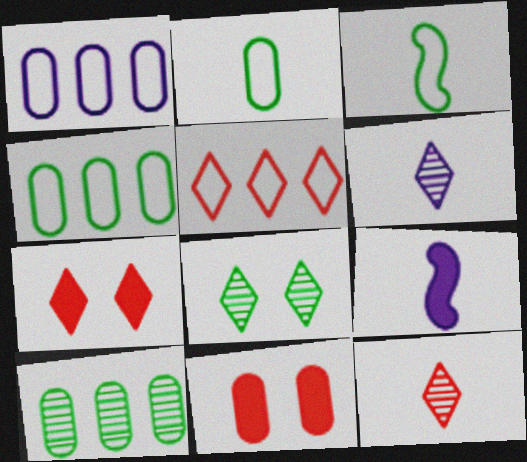[[2, 9, 12], 
[5, 7, 12]]